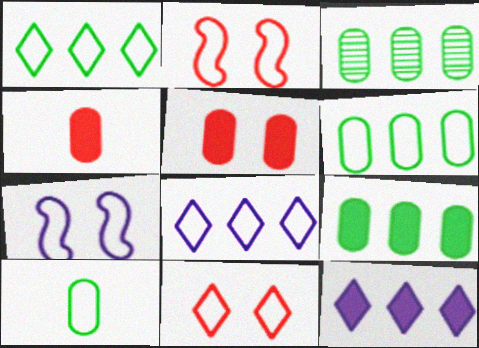[[2, 8, 10], 
[3, 6, 9]]